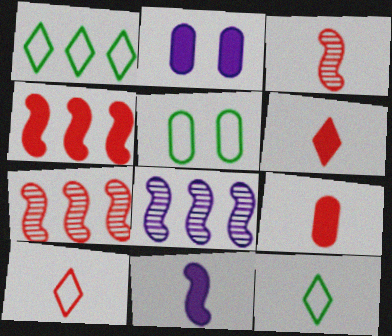[[1, 2, 3], 
[2, 7, 12], 
[3, 9, 10], 
[5, 6, 8]]